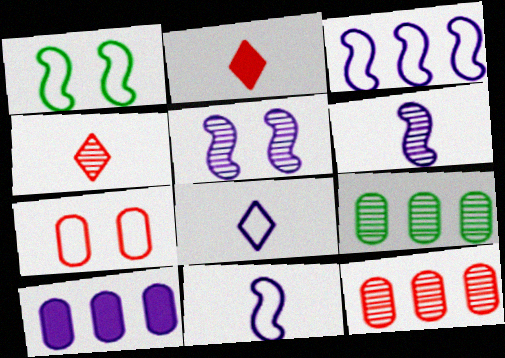[[1, 4, 10], 
[4, 5, 9], 
[5, 8, 10]]